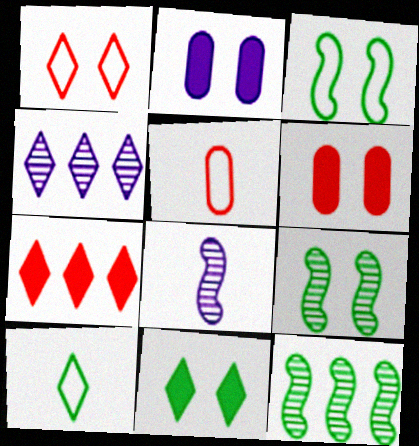[[1, 2, 9]]